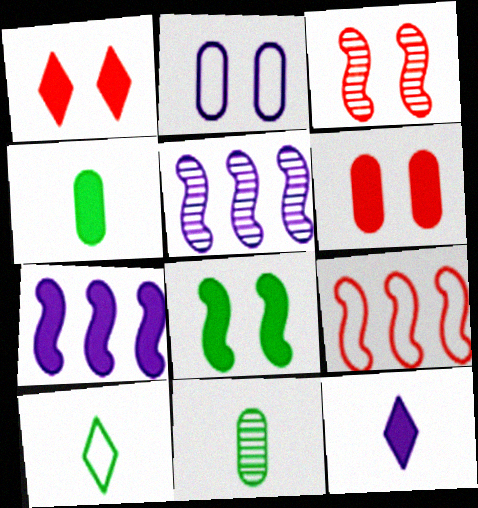[[1, 4, 7], 
[2, 5, 12], 
[2, 9, 10], 
[5, 6, 10]]